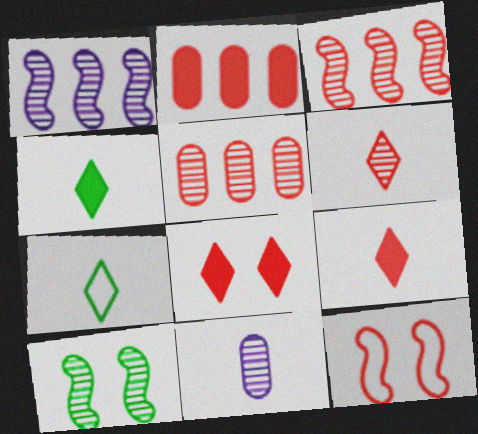[[2, 6, 12], 
[5, 9, 12]]